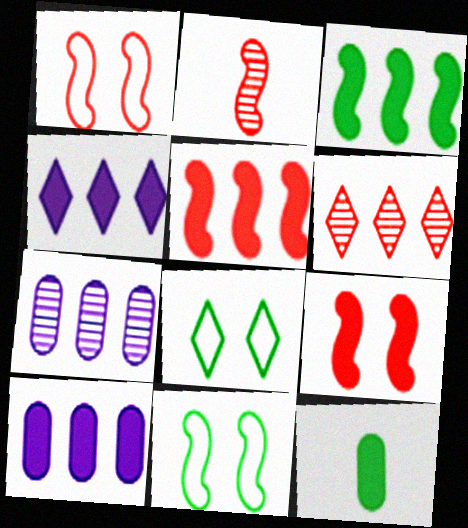[[1, 2, 5], 
[2, 8, 10], 
[4, 9, 12]]